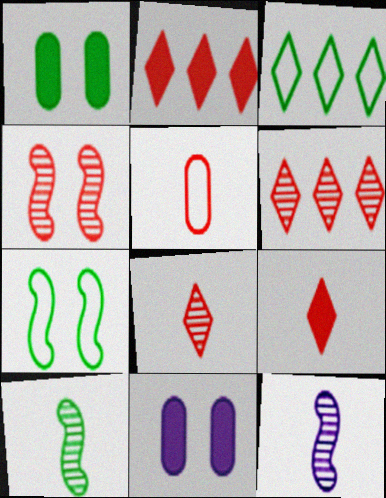[[1, 3, 10], 
[2, 4, 5]]